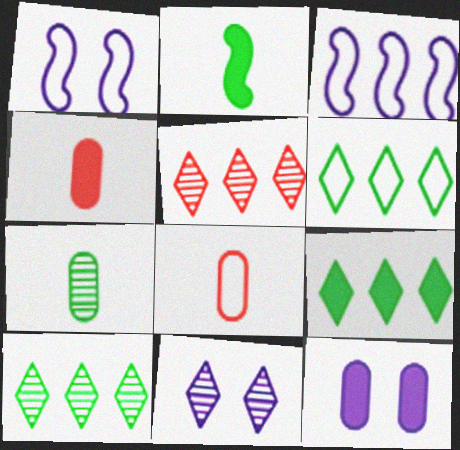[[1, 4, 10], 
[1, 6, 8], 
[1, 11, 12], 
[6, 9, 10]]